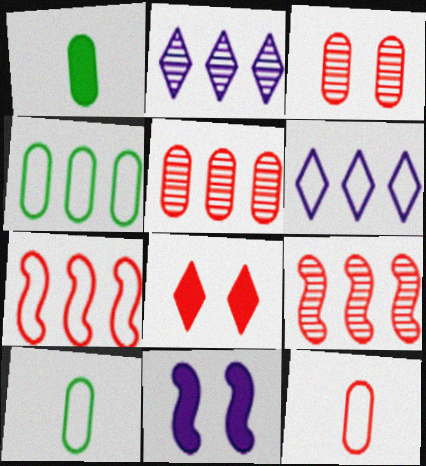[[4, 6, 7], 
[8, 9, 12]]